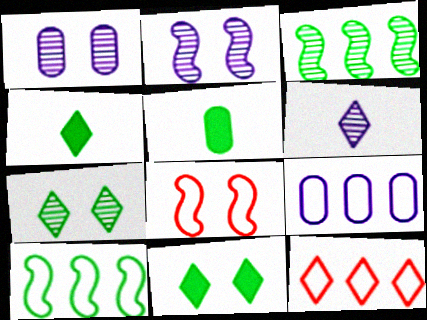[[1, 8, 11], 
[2, 5, 12], 
[5, 7, 10], 
[6, 11, 12], 
[9, 10, 12]]